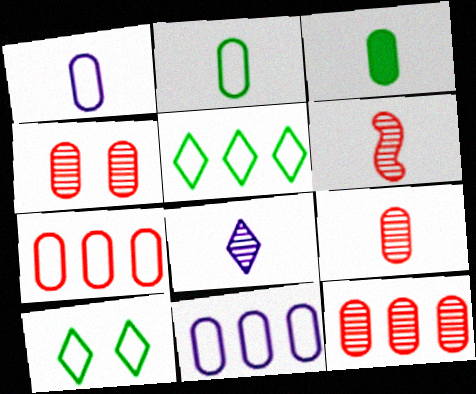[[1, 3, 9], 
[3, 4, 11], 
[4, 9, 12]]